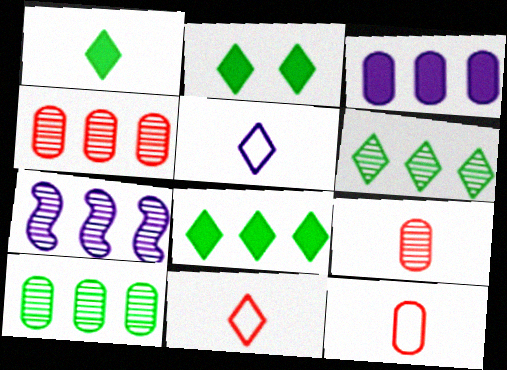[[1, 2, 8], 
[2, 7, 12], 
[4, 6, 7]]